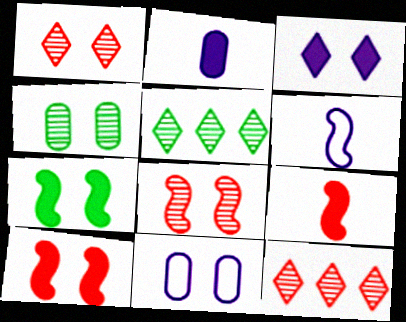[[1, 7, 11], 
[5, 9, 11]]